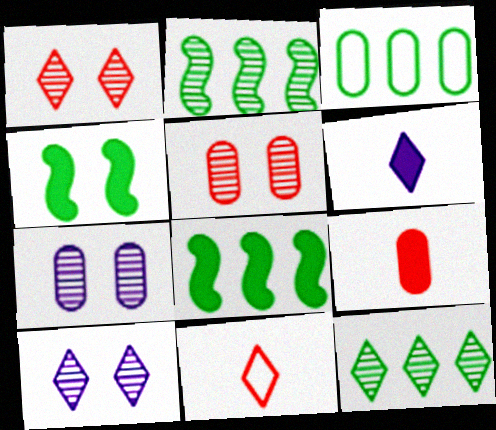[[3, 7, 9], 
[3, 8, 12], 
[7, 8, 11]]